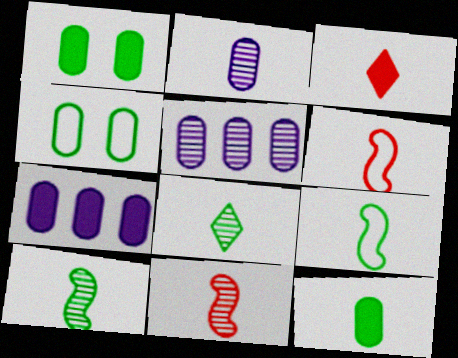[[2, 3, 9], 
[2, 8, 11], 
[8, 9, 12]]